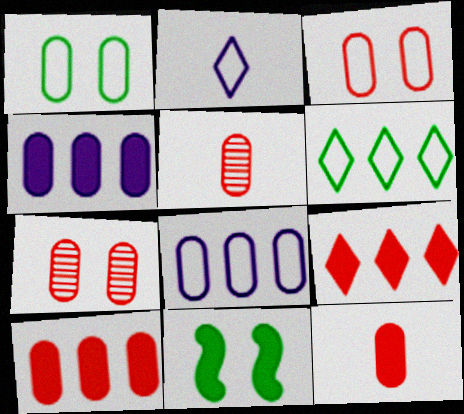[[1, 4, 5], 
[3, 5, 10]]